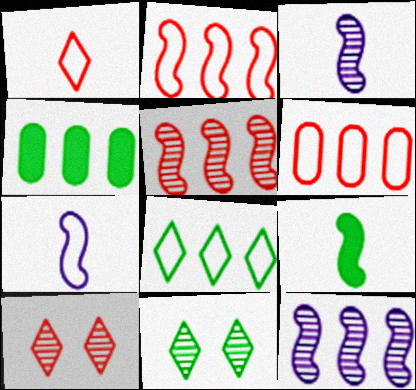[[4, 7, 10]]